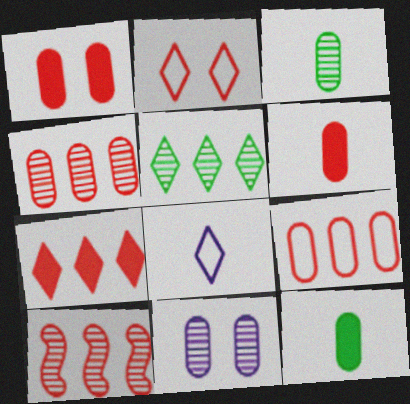[[2, 6, 10], 
[3, 4, 11], 
[7, 9, 10], 
[9, 11, 12]]